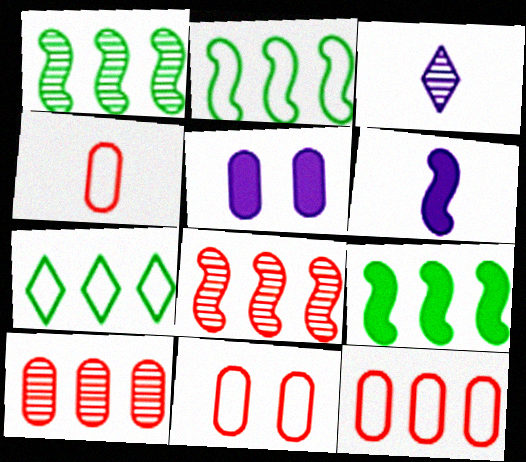[[1, 2, 9], 
[3, 9, 11], 
[4, 11, 12]]